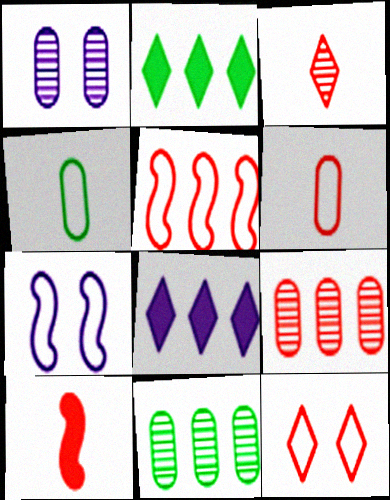[[3, 6, 10], 
[5, 6, 12], 
[5, 8, 11], 
[9, 10, 12]]